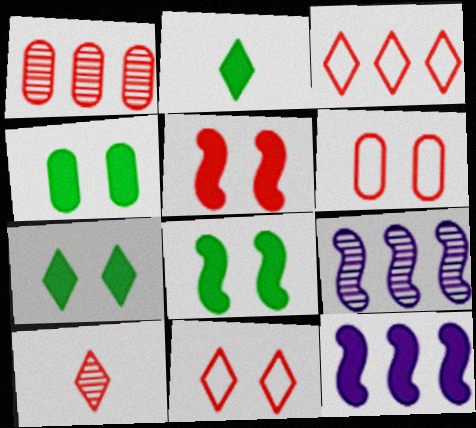[[2, 6, 9], 
[4, 7, 8]]